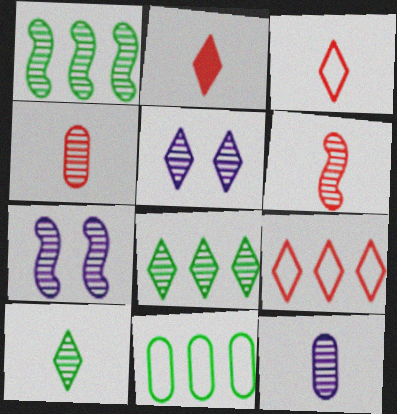[[1, 4, 5], 
[1, 6, 7], 
[2, 7, 11], 
[4, 7, 8], 
[6, 10, 12]]